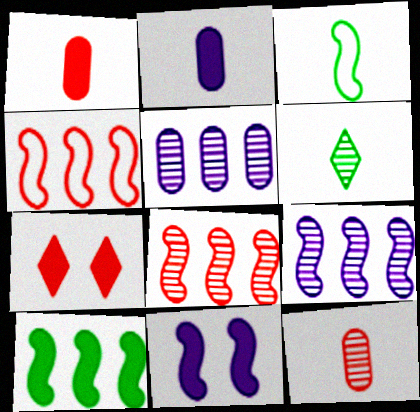[[2, 7, 10], 
[3, 5, 7], 
[3, 8, 11], 
[4, 7, 12], 
[4, 9, 10]]